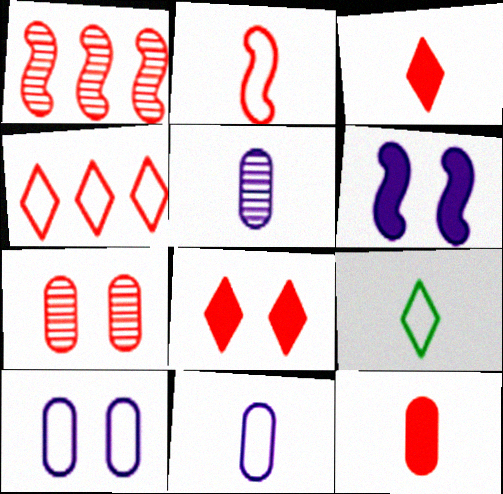[[2, 9, 11]]